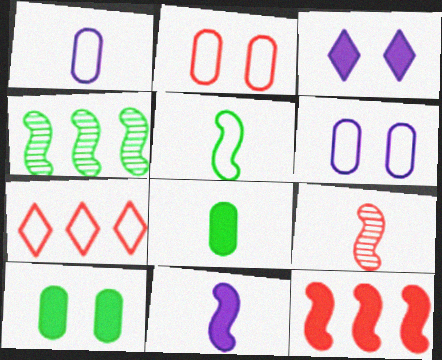[[3, 8, 12], 
[5, 6, 7], 
[5, 9, 11]]